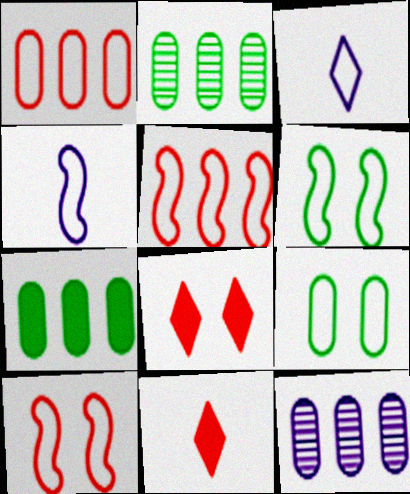[[1, 3, 6], 
[1, 7, 12], 
[2, 4, 8], 
[3, 5, 9], 
[4, 5, 6], 
[6, 11, 12]]